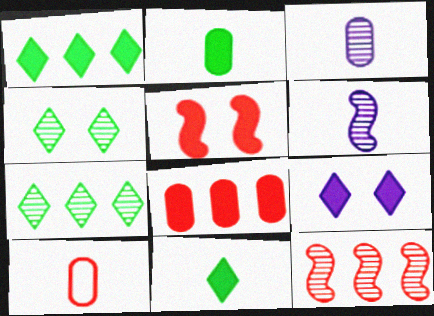[[2, 3, 10], 
[3, 4, 12], 
[6, 10, 11]]